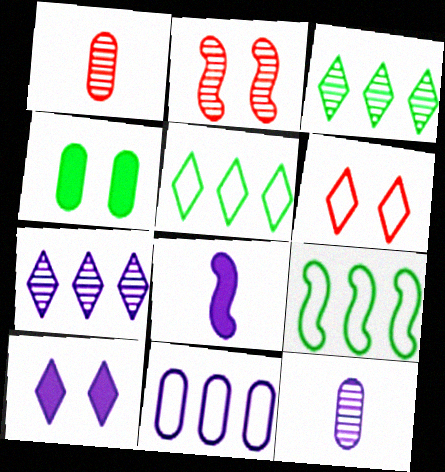[[1, 4, 11], 
[1, 9, 10], 
[2, 3, 12], 
[2, 8, 9]]